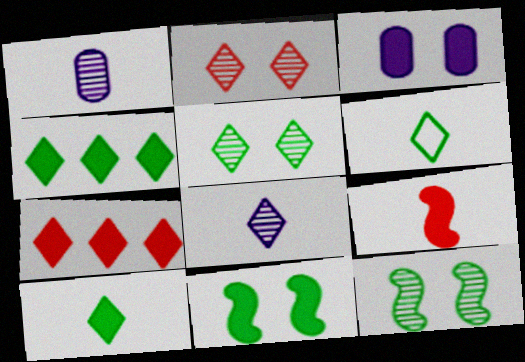[[1, 6, 9], 
[3, 4, 9], 
[4, 5, 6]]